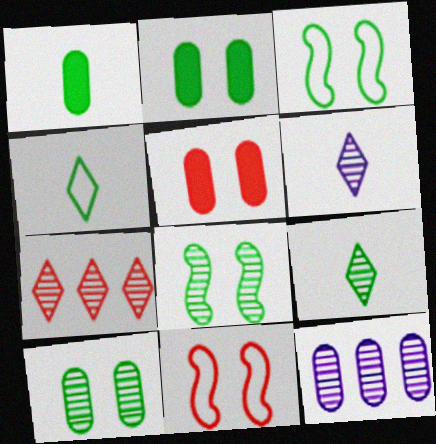[]